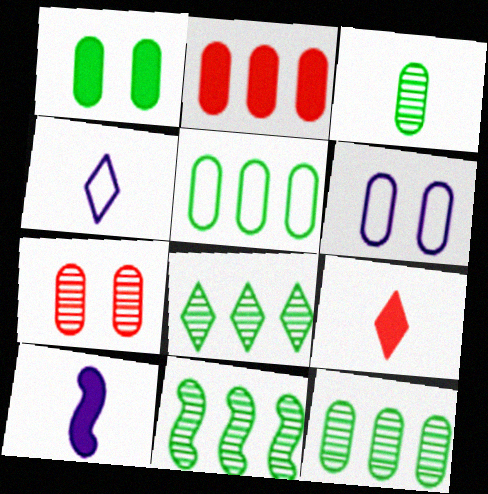[[1, 3, 5], 
[1, 6, 7], 
[2, 3, 6], 
[6, 9, 11], 
[8, 11, 12]]